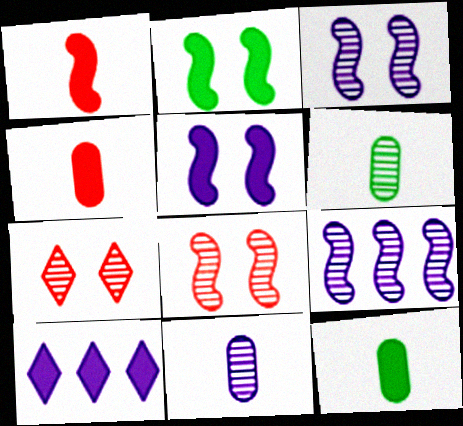[[2, 4, 10], 
[6, 7, 9]]